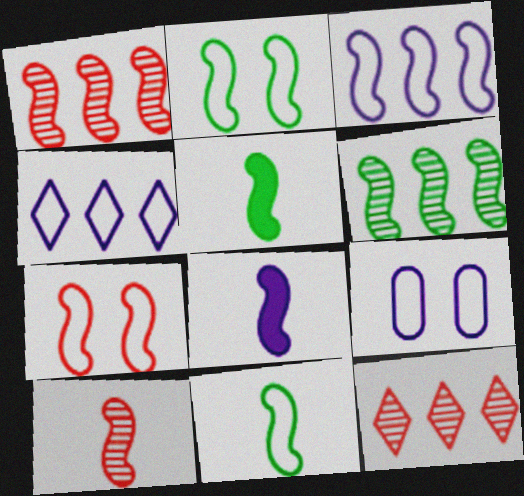[[1, 2, 8], 
[2, 5, 6], 
[3, 7, 11], 
[5, 9, 12], 
[6, 7, 8], 
[8, 10, 11]]